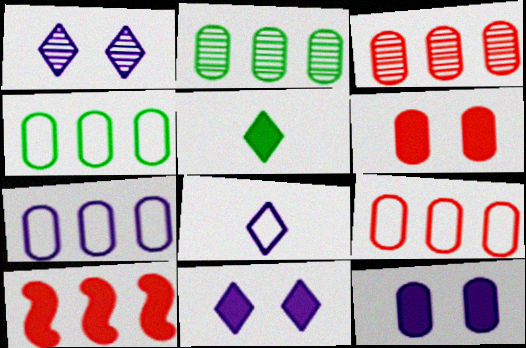[[4, 7, 9], 
[5, 10, 12]]